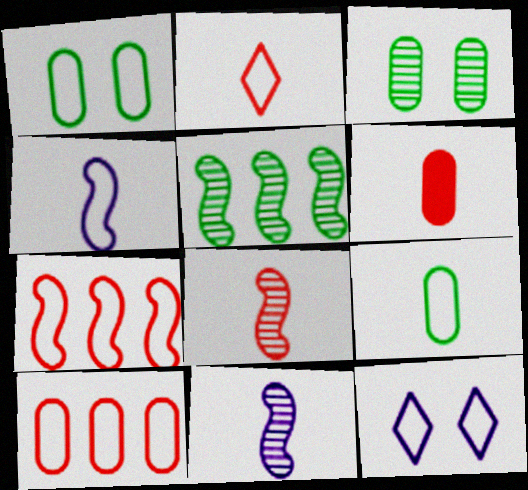[[2, 4, 9], 
[2, 6, 8], 
[5, 6, 12], 
[7, 9, 12]]